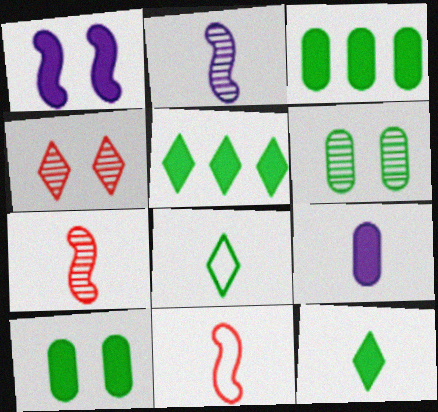[[7, 8, 9]]